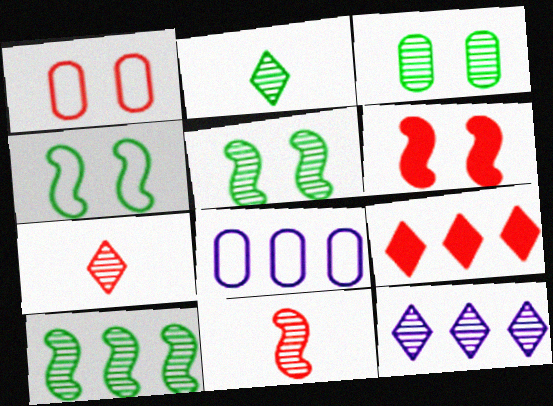[[1, 9, 11], 
[2, 3, 10], 
[2, 6, 8], 
[3, 11, 12], 
[8, 9, 10]]